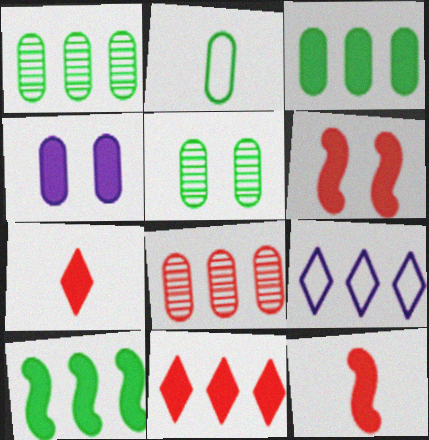[[2, 3, 5], 
[2, 4, 8], 
[4, 7, 10], 
[5, 9, 12], 
[8, 9, 10]]